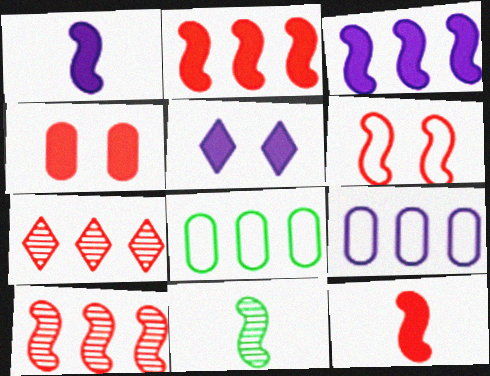[[3, 6, 11], 
[3, 7, 8], 
[6, 10, 12]]